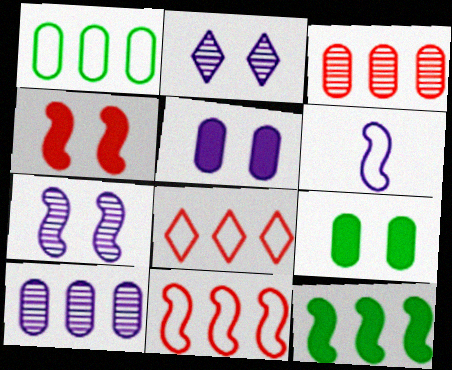[[8, 10, 12]]